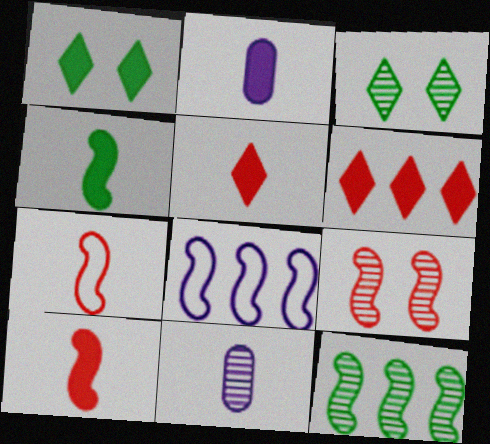[[2, 4, 5], 
[4, 8, 9]]